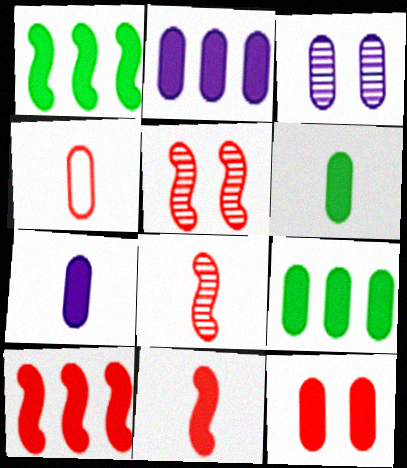[[2, 6, 12], 
[3, 4, 9], 
[7, 9, 12]]